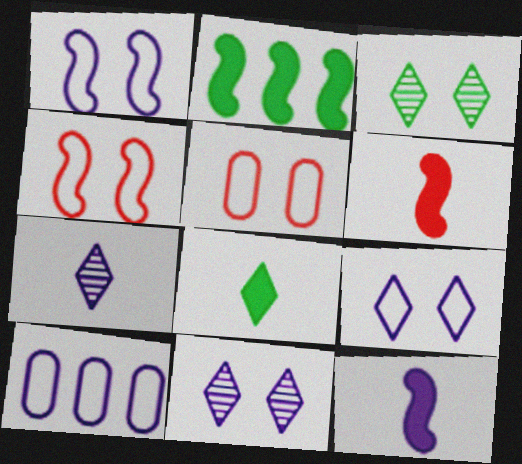[[2, 5, 7], 
[3, 6, 10], 
[10, 11, 12]]